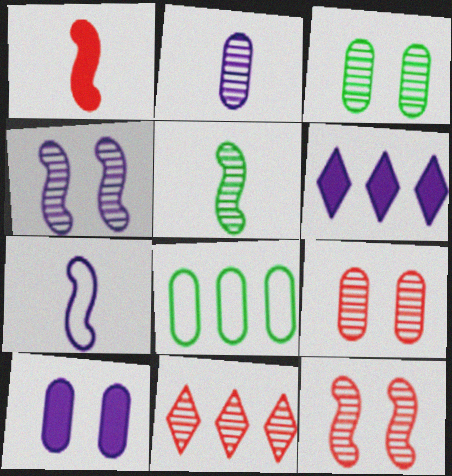[[1, 5, 7]]